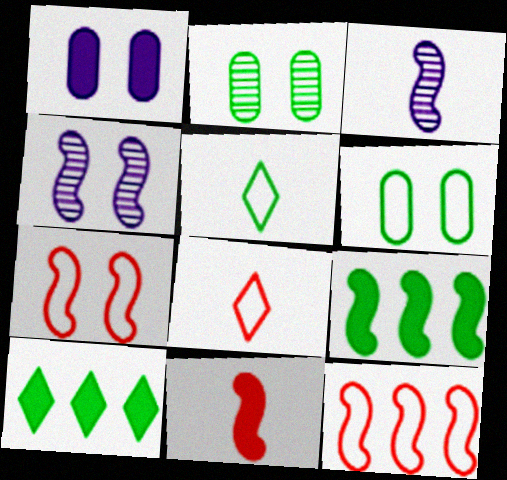[[1, 10, 11], 
[2, 5, 9], 
[3, 7, 9]]